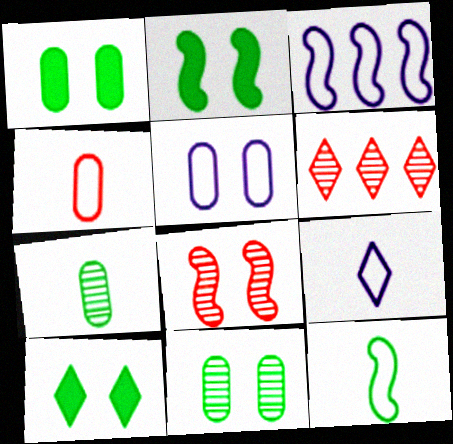[[1, 2, 10], 
[3, 5, 9], 
[4, 9, 12], 
[5, 8, 10], 
[6, 9, 10]]